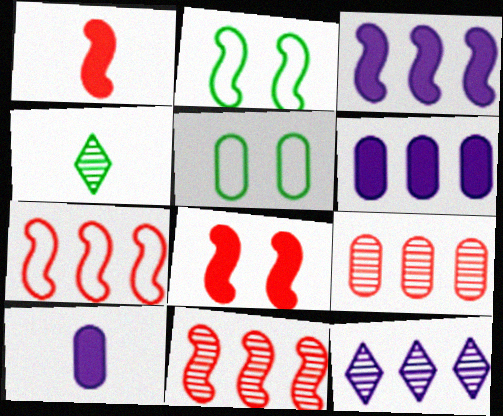[[1, 5, 12], 
[5, 9, 10]]